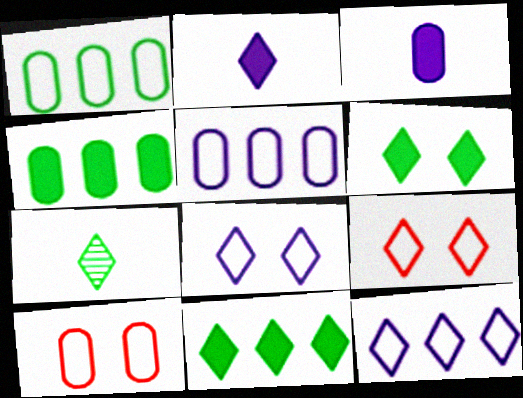[]